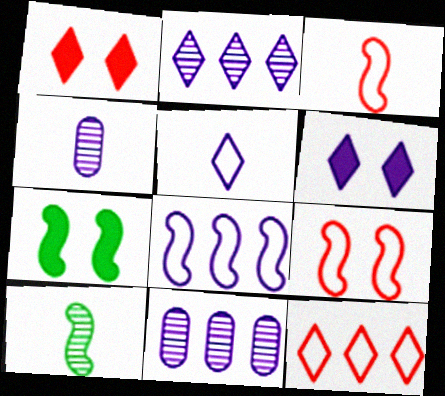[[2, 5, 6], 
[4, 6, 8], 
[4, 7, 12]]